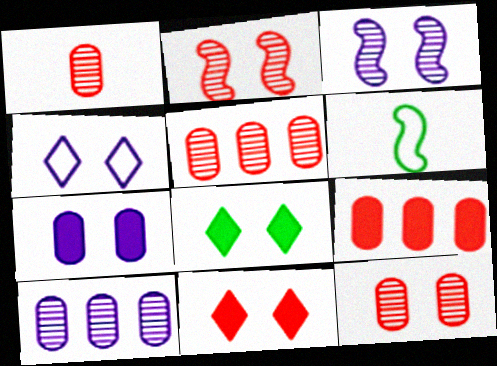[[1, 5, 12], 
[3, 4, 7], 
[6, 10, 11]]